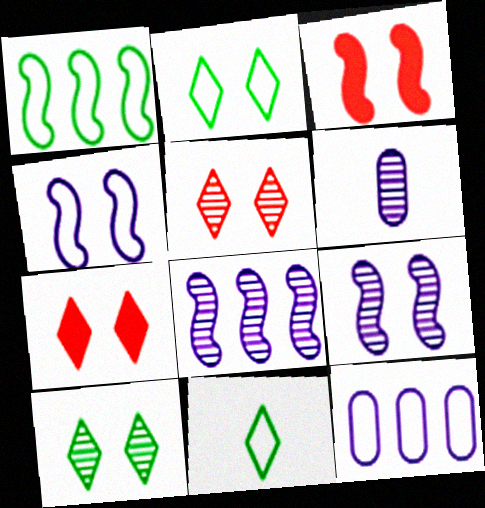[[1, 6, 7]]